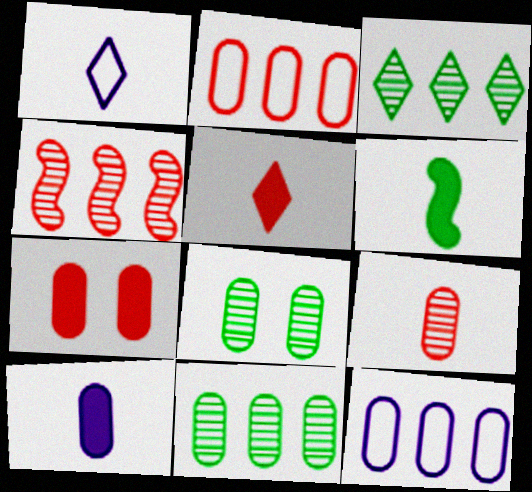[[1, 6, 9], 
[2, 7, 9], 
[2, 8, 10], 
[5, 6, 10]]